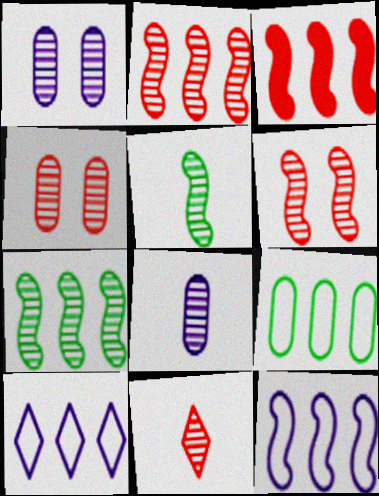[[1, 7, 11], 
[2, 4, 11], 
[3, 7, 12], 
[5, 8, 11]]